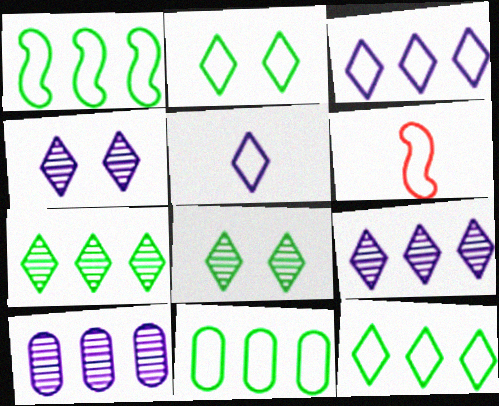[[1, 11, 12]]